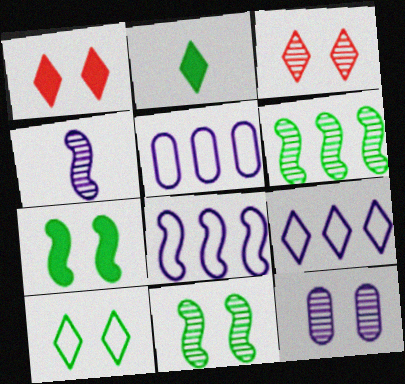[[2, 3, 9], 
[3, 11, 12], 
[5, 8, 9]]